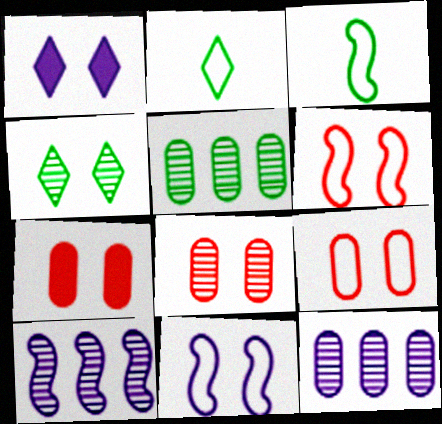[[2, 7, 10], 
[4, 7, 11], 
[7, 8, 9]]